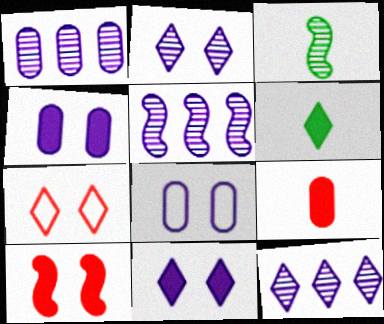[[1, 5, 12], 
[6, 7, 12]]